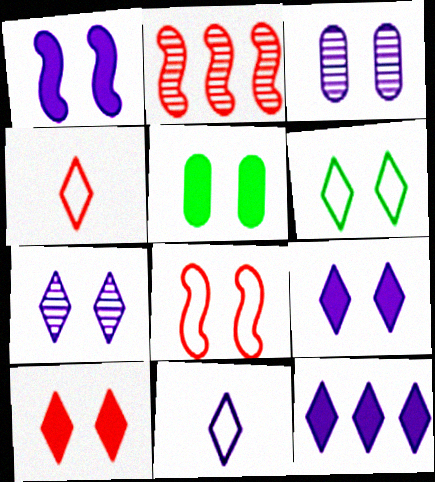[[1, 5, 10], 
[2, 5, 11], 
[5, 7, 8], 
[6, 7, 10], 
[7, 11, 12]]